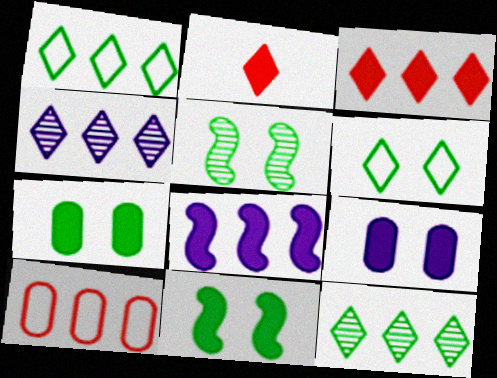[[1, 3, 4], 
[2, 4, 6], 
[2, 7, 8], 
[5, 6, 7], 
[8, 10, 12]]